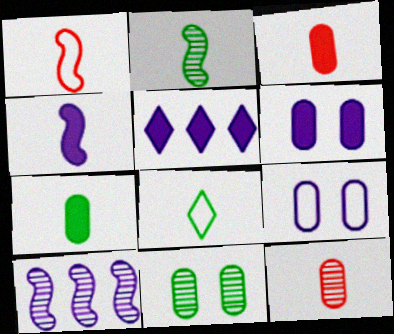[[1, 2, 4], 
[1, 5, 11], 
[2, 7, 8], 
[4, 5, 6], 
[4, 8, 12]]